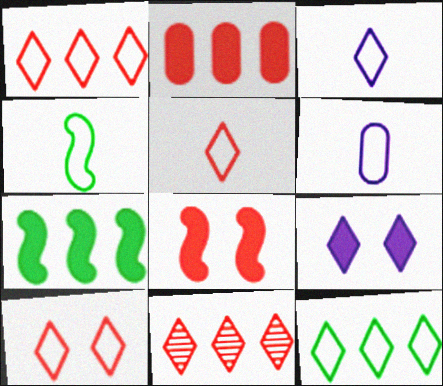[[1, 5, 10], 
[3, 10, 12], 
[4, 5, 6]]